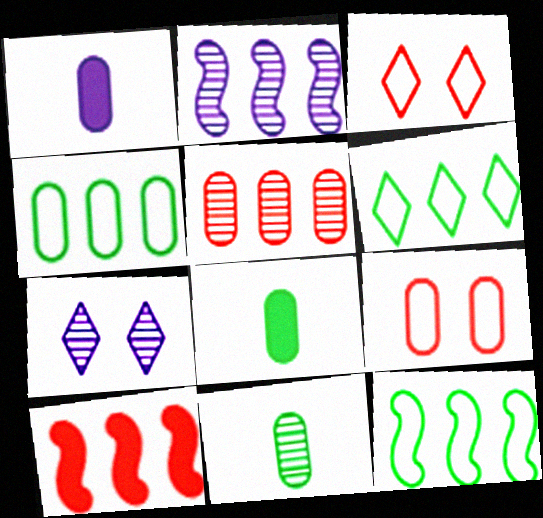[[2, 3, 8], 
[2, 10, 12], 
[4, 6, 12]]